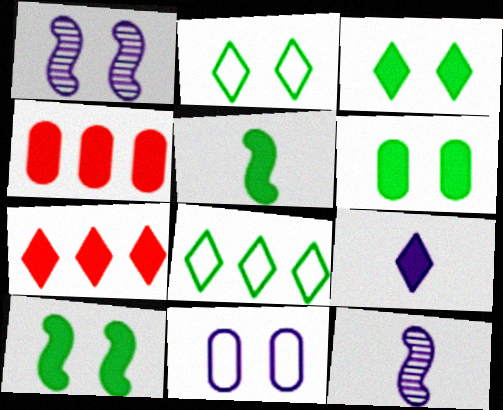[[2, 4, 12], 
[3, 6, 10], 
[3, 7, 9], 
[4, 9, 10]]